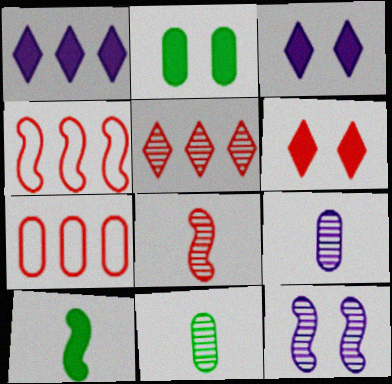[[2, 7, 9], 
[3, 4, 11], 
[4, 10, 12], 
[5, 11, 12], 
[6, 7, 8]]